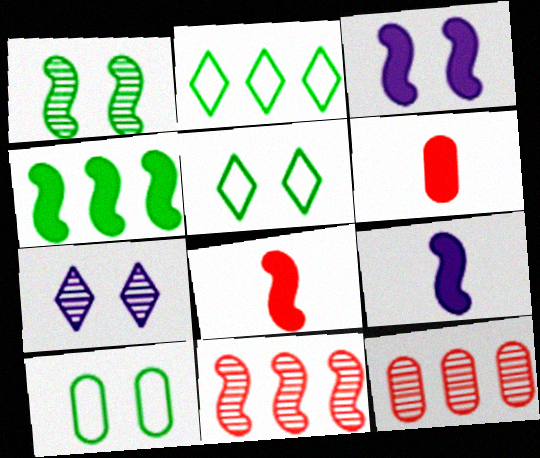[[3, 4, 8], 
[5, 9, 12]]